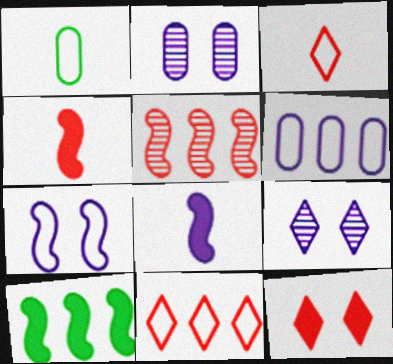[[1, 7, 11], 
[2, 3, 10], 
[6, 8, 9]]